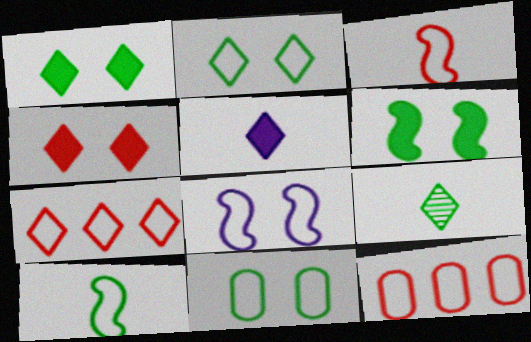[]